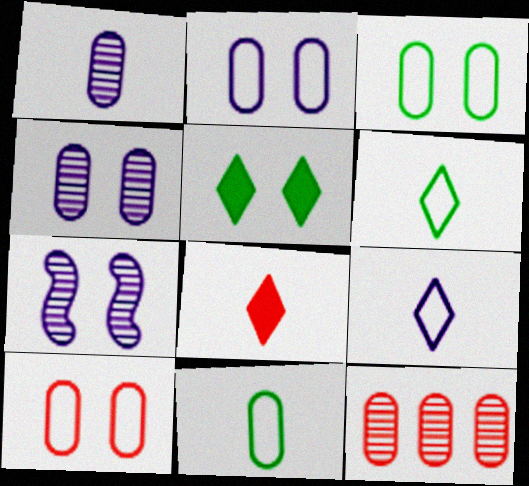[[2, 3, 10], 
[5, 7, 10]]